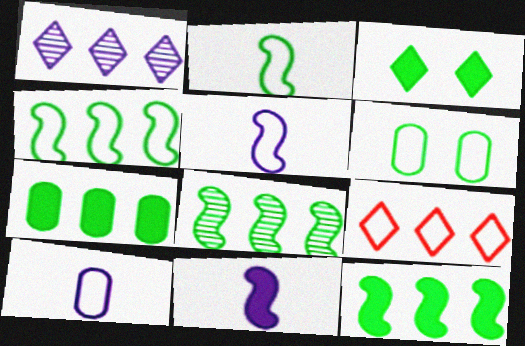[[4, 8, 12], 
[5, 6, 9]]